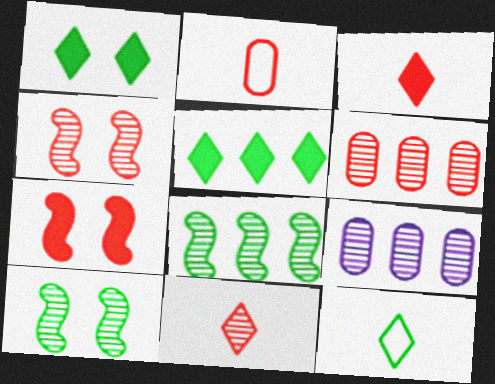[[4, 6, 11], 
[7, 9, 12], 
[9, 10, 11]]